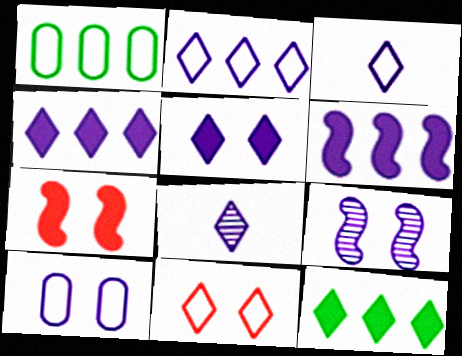[[1, 7, 8], 
[2, 5, 8], 
[5, 9, 10], 
[6, 8, 10], 
[8, 11, 12]]